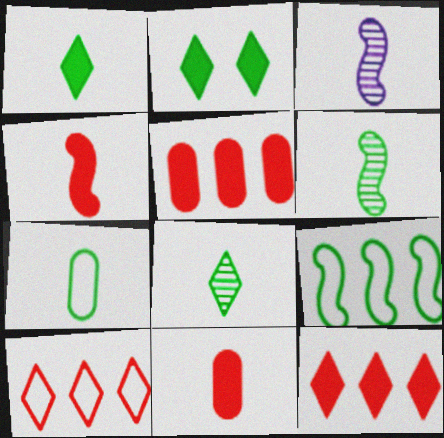[[1, 6, 7]]